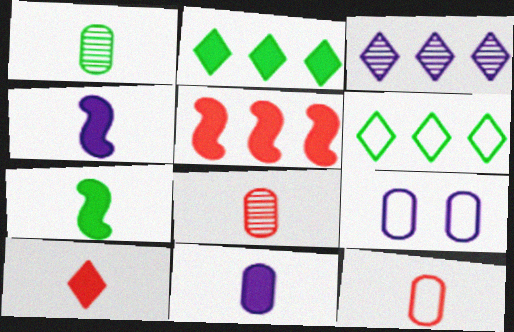[[1, 11, 12], 
[3, 4, 9], 
[7, 10, 11]]